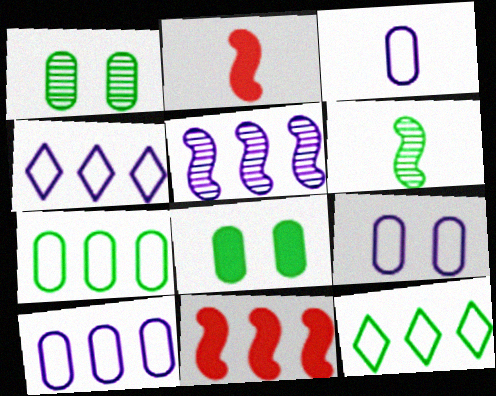[[1, 2, 4], 
[3, 9, 10], 
[6, 8, 12]]